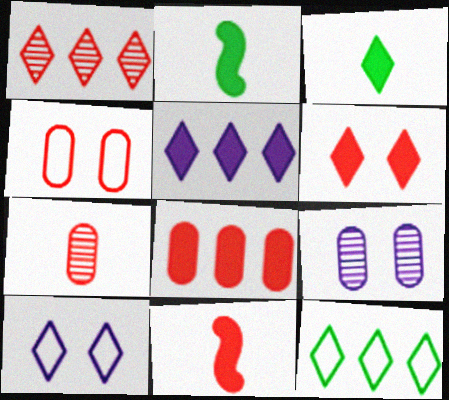[[1, 3, 10], 
[1, 4, 11], 
[1, 5, 12], 
[3, 5, 6], 
[4, 7, 8], 
[6, 8, 11], 
[9, 11, 12]]